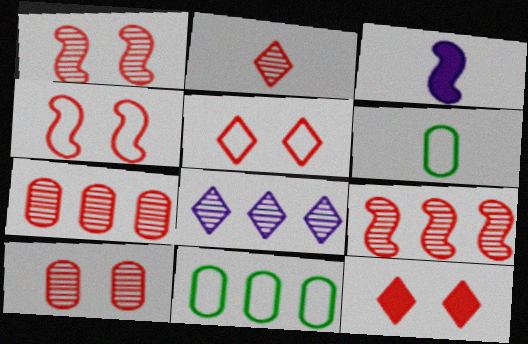[[1, 2, 7], 
[2, 3, 6], 
[2, 9, 10], 
[4, 10, 12]]